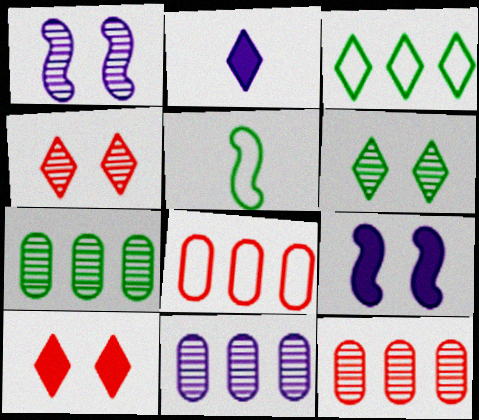[[2, 3, 4], 
[5, 10, 11], 
[7, 11, 12]]